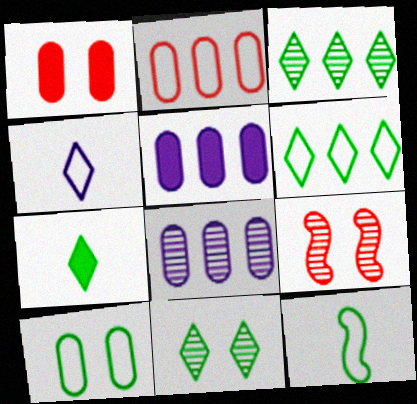[[6, 7, 11], 
[6, 10, 12]]